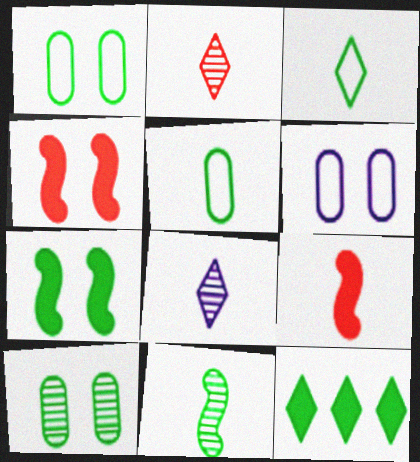[[1, 11, 12], 
[5, 8, 9]]